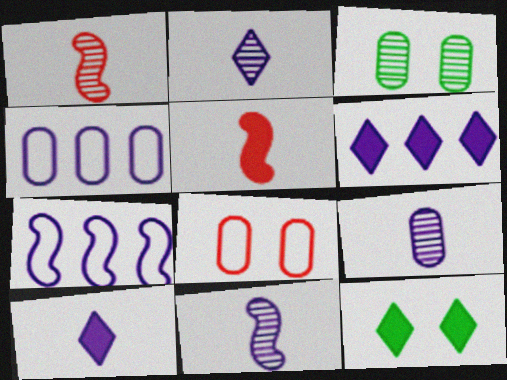[[1, 4, 12], 
[2, 9, 11]]